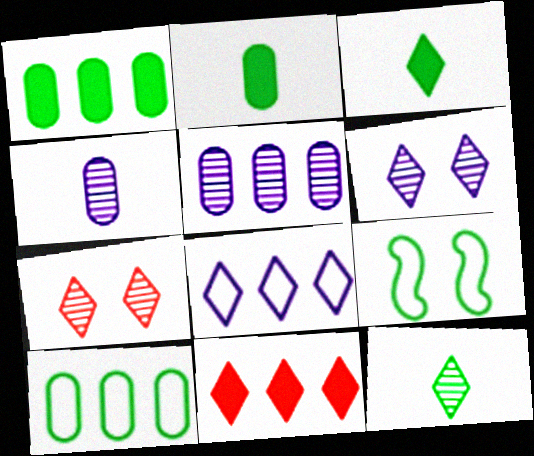[[1, 9, 12], 
[3, 7, 8], 
[4, 9, 11]]